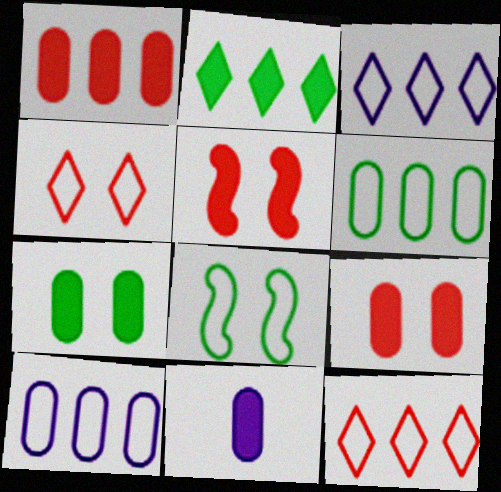[[1, 7, 11], 
[2, 5, 11]]